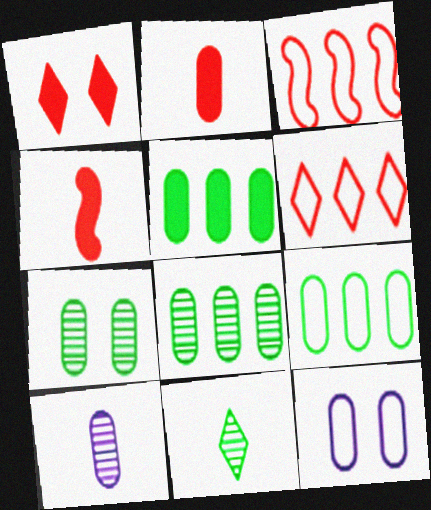[[2, 8, 12], 
[5, 8, 9]]